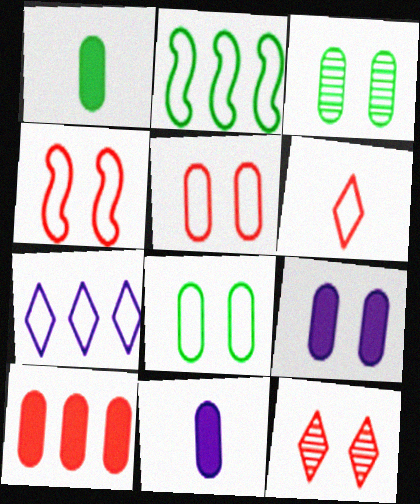[[1, 9, 10], 
[2, 11, 12], 
[3, 5, 9]]